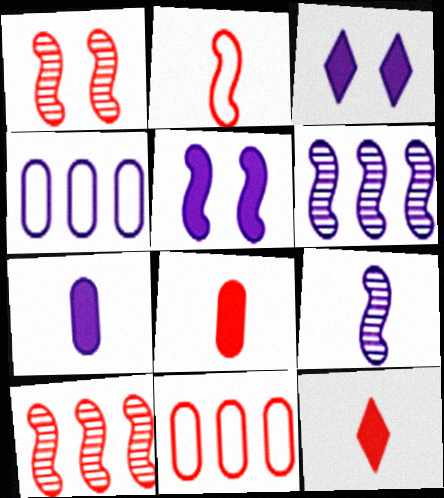[[1, 11, 12], 
[3, 4, 9]]